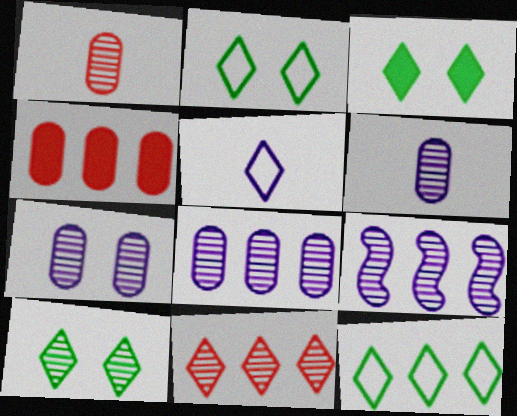[[1, 9, 10], 
[2, 3, 10], 
[3, 5, 11], 
[4, 9, 12], 
[6, 7, 8]]